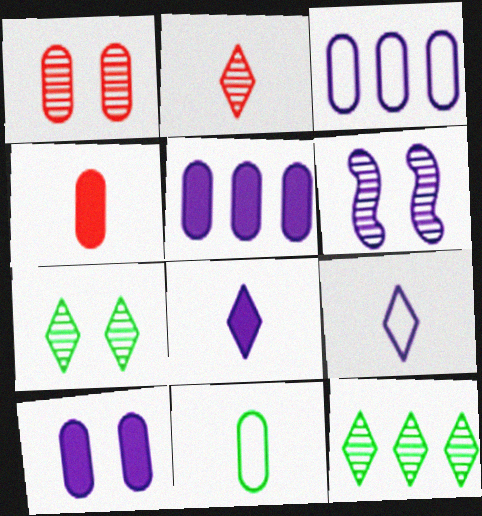[[1, 5, 11], 
[1, 6, 7], 
[3, 6, 8], 
[5, 6, 9]]